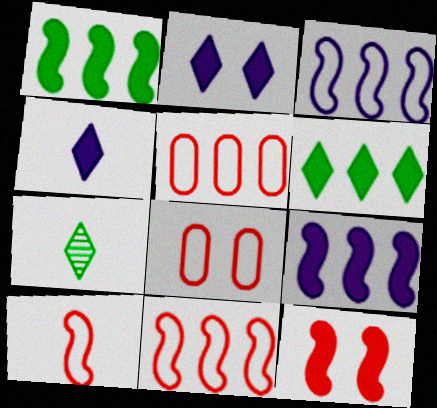[[7, 8, 9]]